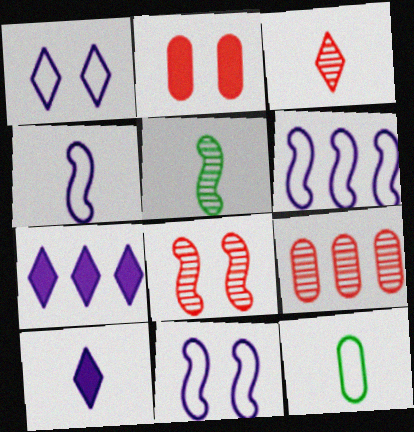[[3, 8, 9], 
[4, 6, 11], 
[7, 8, 12]]